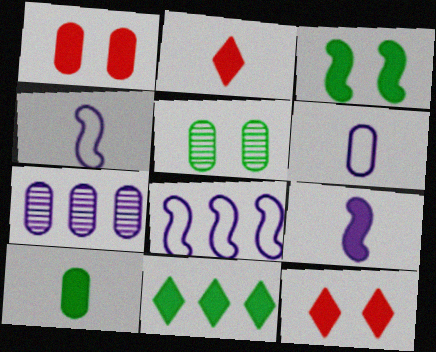[[1, 9, 11], 
[2, 5, 8], 
[2, 9, 10], 
[3, 10, 11]]